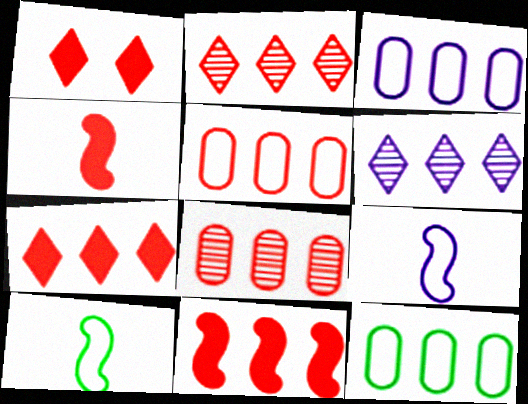[[2, 5, 11], 
[3, 5, 12], 
[6, 11, 12]]